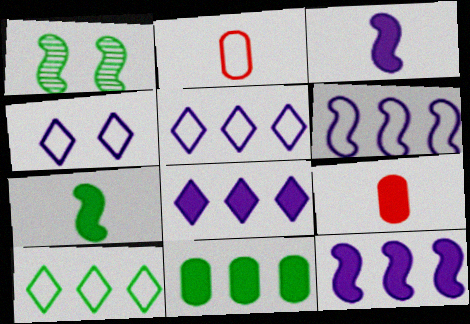[[1, 2, 8], 
[1, 5, 9]]